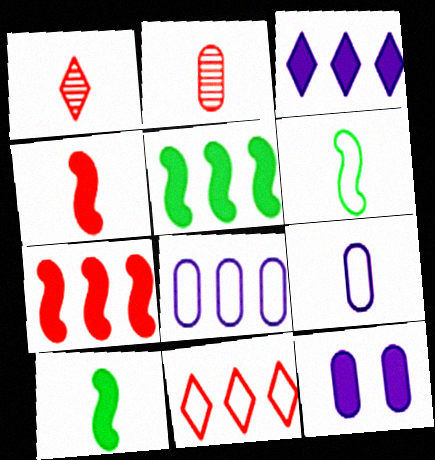[[1, 9, 10]]